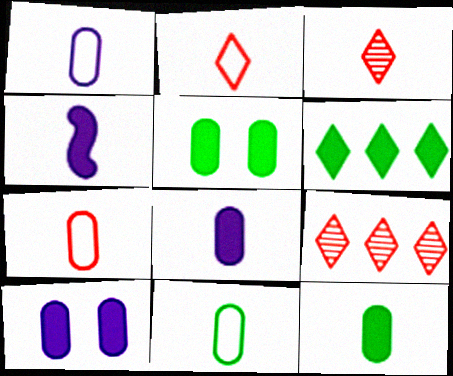[[1, 7, 11], 
[3, 4, 11]]